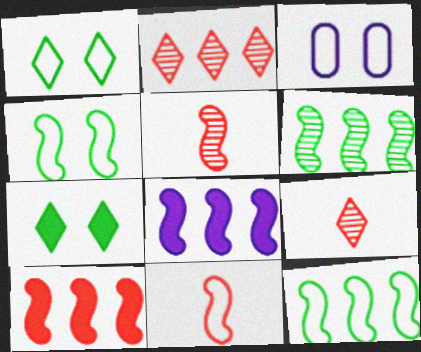[[4, 5, 8]]